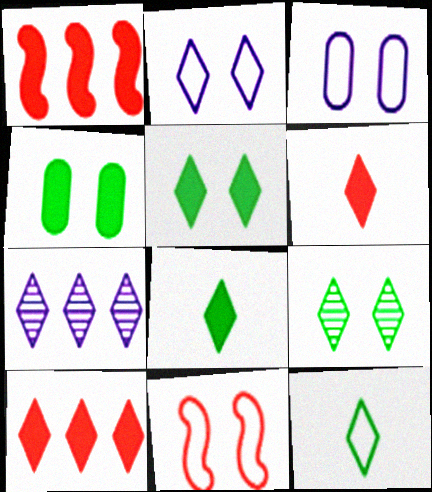[]